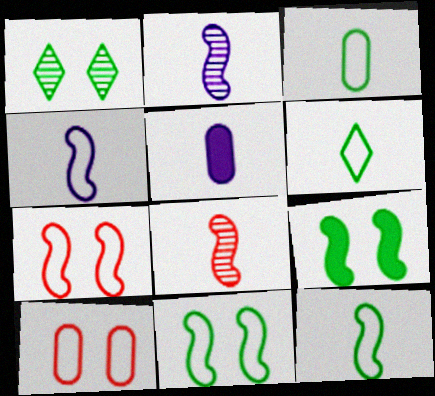[[3, 6, 12], 
[5, 6, 8]]